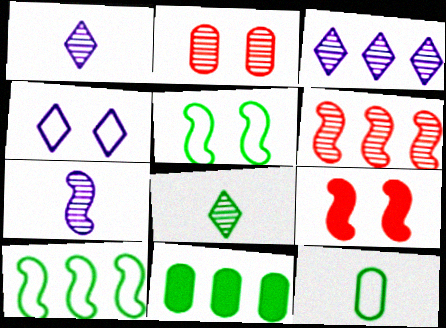[[3, 9, 12], 
[5, 8, 11], 
[7, 9, 10]]